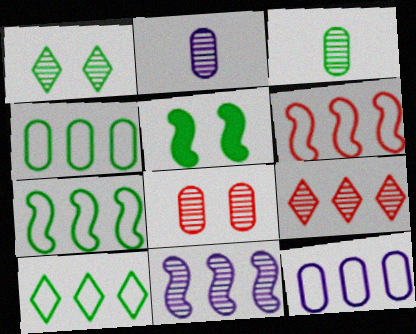[[3, 5, 10], 
[4, 7, 10], 
[6, 10, 12]]